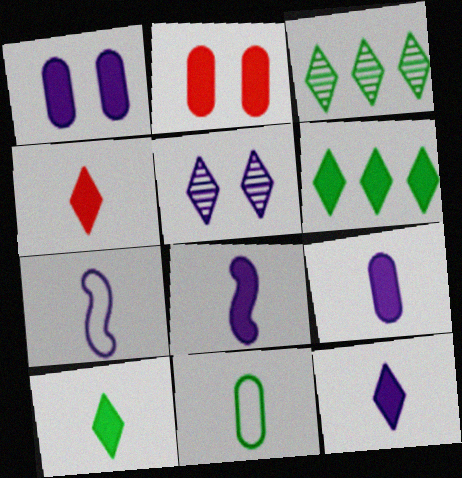[[2, 3, 7], 
[2, 6, 8], 
[4, 10, 12], 
[8, 9, 12]]